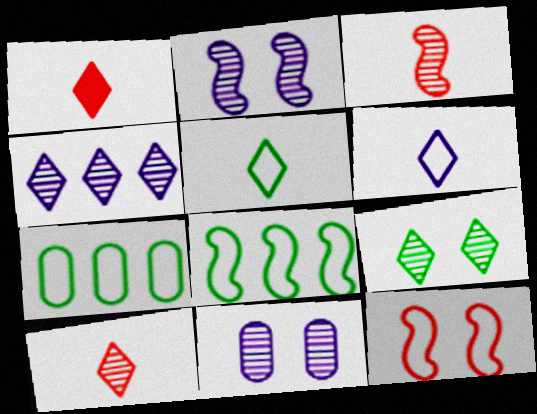[[1, 2, 7], 
[1, 8, 11], 
[4, 9, 10], 
[6, 7, 12]]